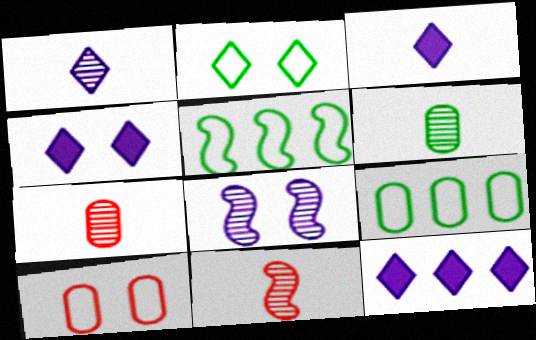[[1, 6, 11], 
[3, 4, 12], 
[4, 5, 7], 
[4, 9, 11]]